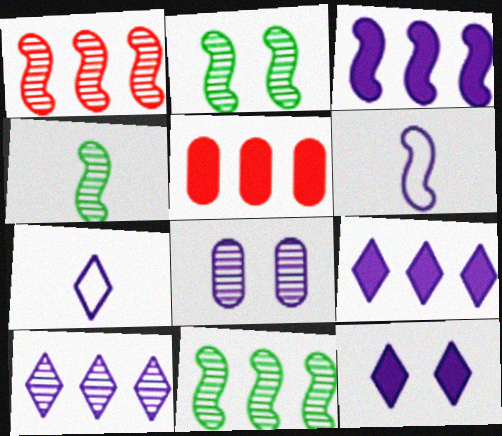[[2, 4, 11], 
[2, 5, 7], 
[3, 7, 8], 
[6, 8, 9], 
[7, 10, 12]]